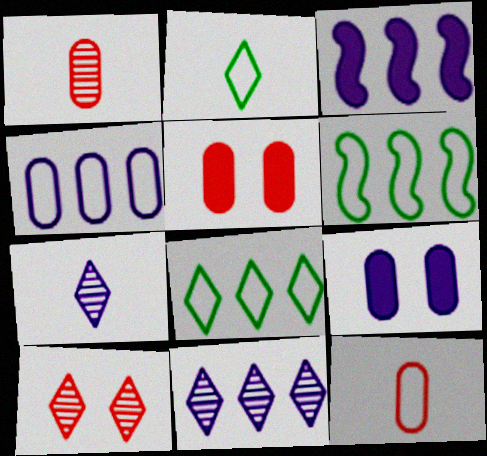[[3, 4, 11], 
[5, 6, 7]]